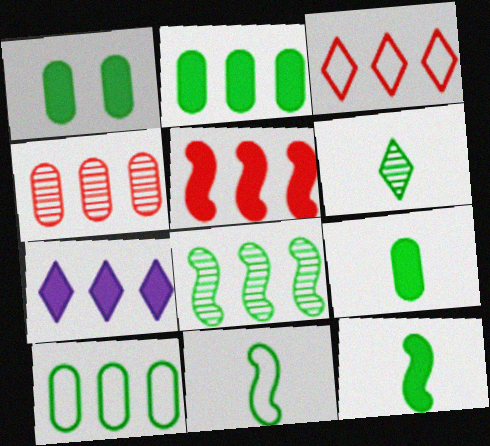[[1, 2, 9], 
[2, 5, 7], 
[3, 4, 5], 
[6, 9, 11]]